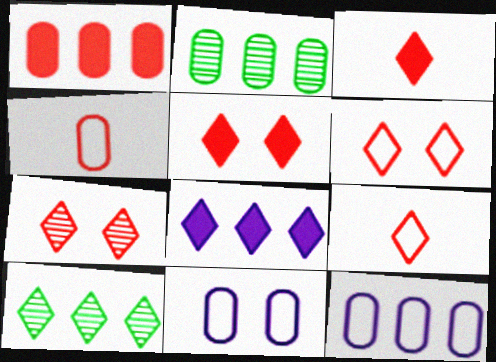[[1, 2, 12], 
[5, 6, 7]]